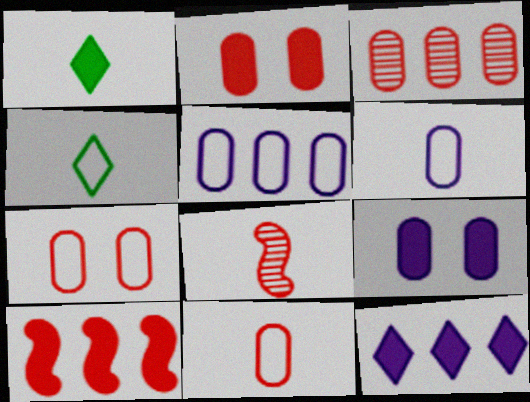[[1, 6, 8], 
[1, 9, 10], 
[2, 3, 11]]